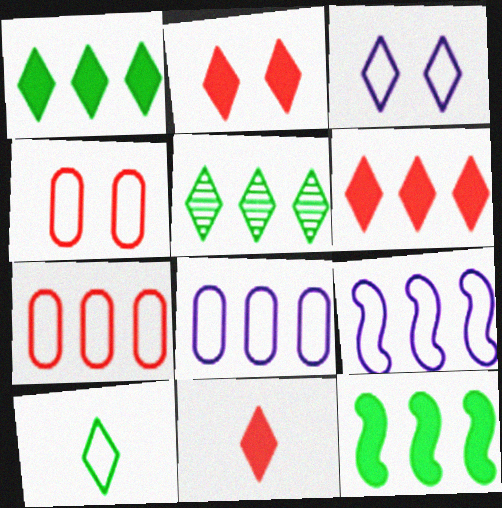[[2, 6, 11], 
[3, 5, 11], 
[4, 9, 10]]